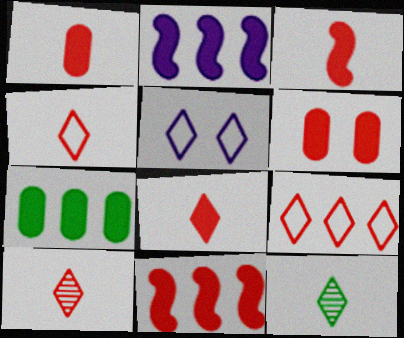[[1, 3, 8], 
[4, 8, 10], 
[6, 8, 11]]